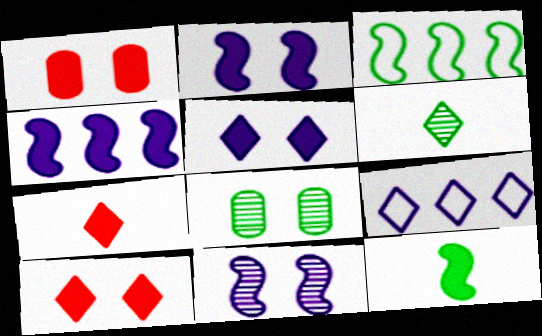[[6, 9, 10]]